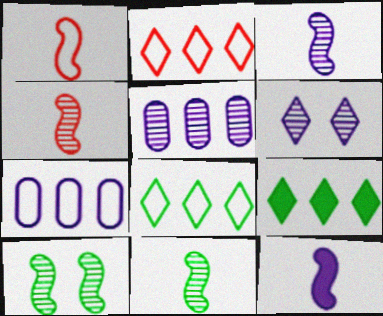[[1, 11, 12], 
[3, 4, 11], 
[3, 5, 6], 
[6, 7, 12]]